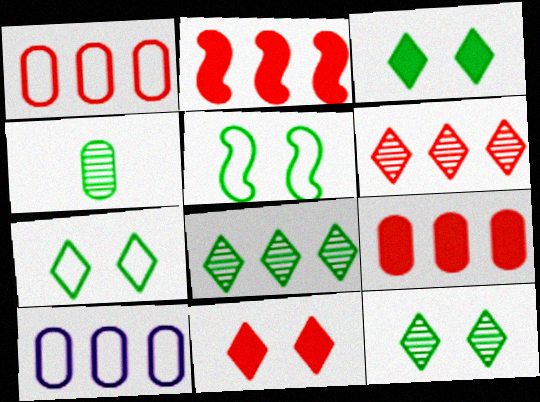[[1, 2, 6], 
[2, 8, 10], 
[3, 7, 12]]